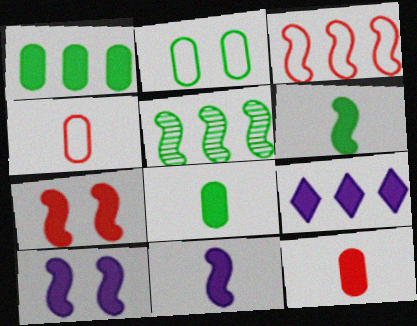[[7, 8, 9]]